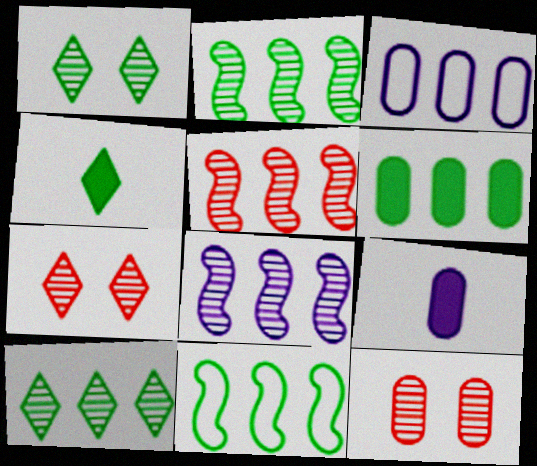[[2, 5, 8], 
[6, 10, 11], 
[7, 9, 11]]